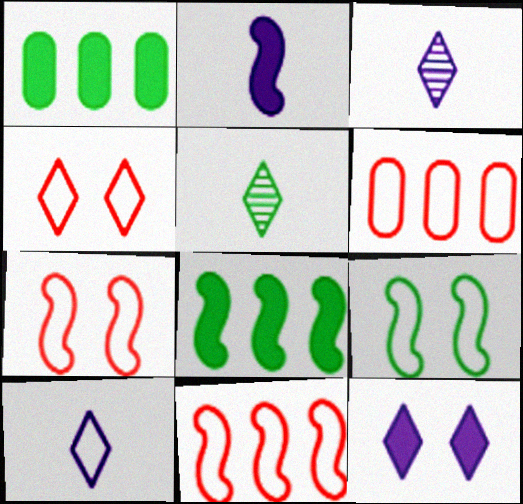[[1, 3, 7], 
[1, 5, 9], 
[6, 9, 10]]